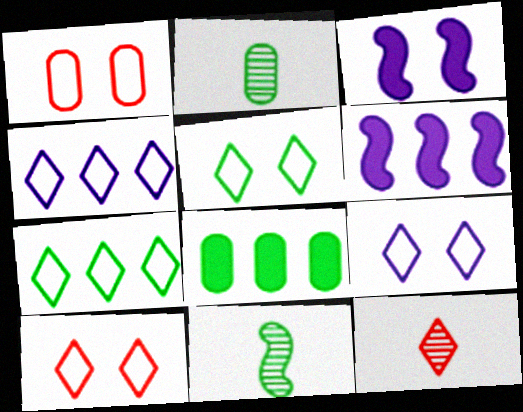[[2, 6, 10], 
[5, 8, 11], 
[5, 9, 10]]